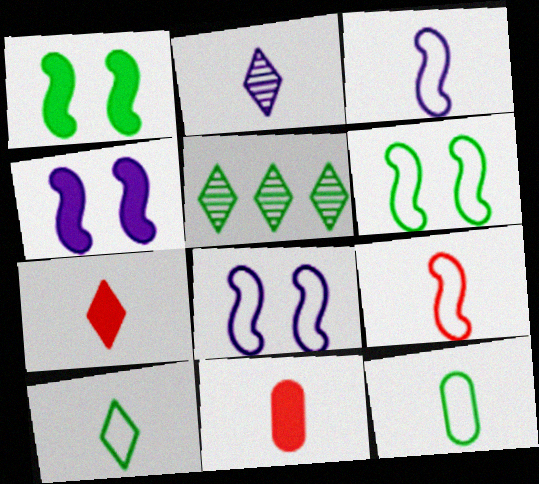[[1, 5, 12], 
[2, 7, 10], 
[5, 8, 11]]